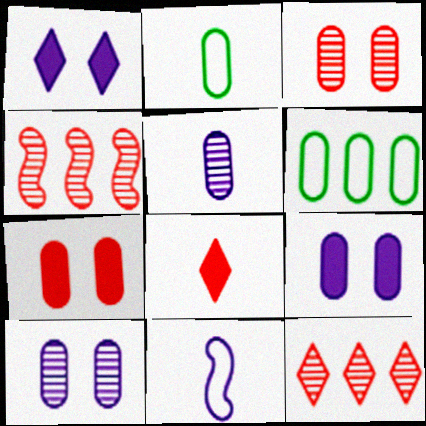[[1, 2, 4], 
[5, 6, 7]]